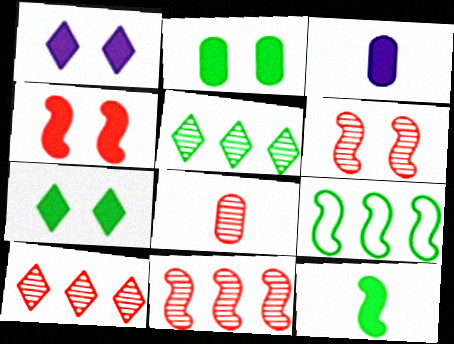[[1, 2, 4], 
[1, 8, 9], 
[6, 8, 10]]